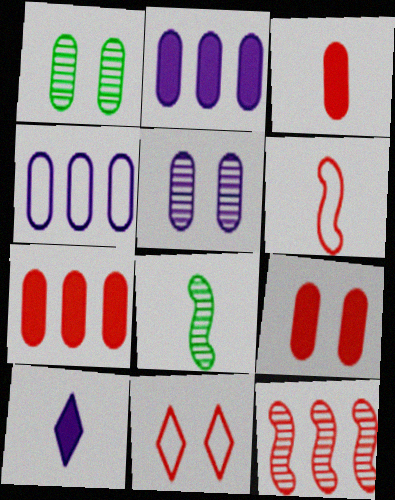[[1, 3, 4], 
[2, 8, 11], 
[3, 7, 9], 
[3, 11, 12]]